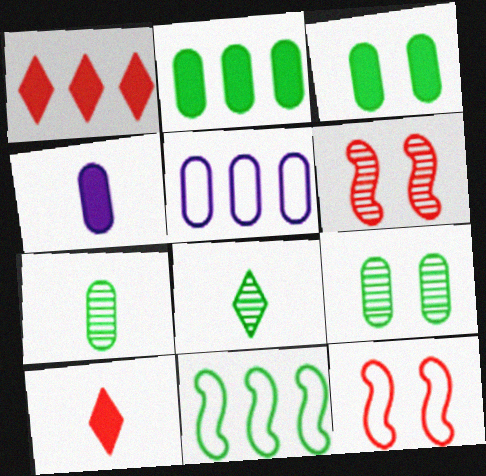[[3, 8, 11]]